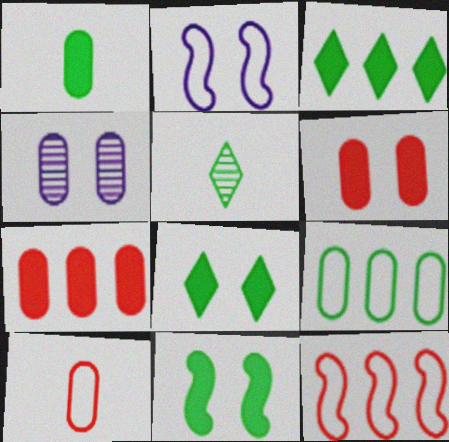[[1, 3, 11], 
[2, 5, 7], 
[5, 9, 11]]